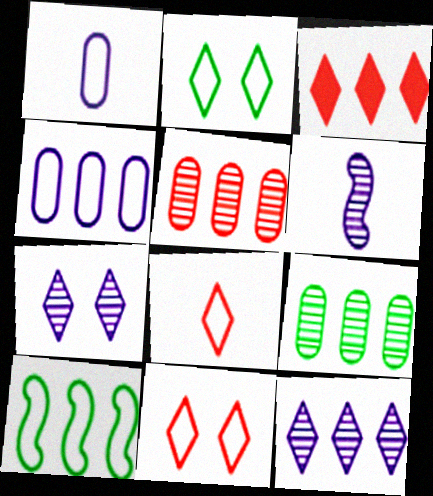[[1, 10, 11]]